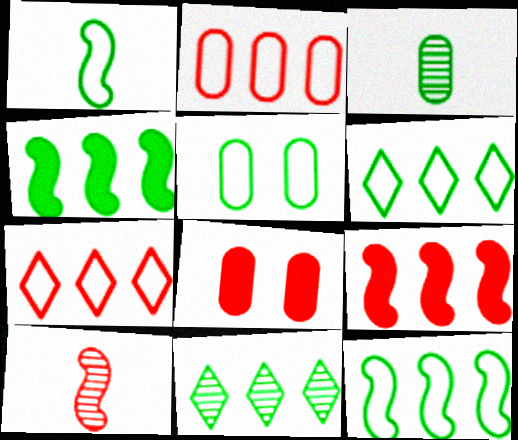[[1, 5, 6], 
[7, 8, 10]]